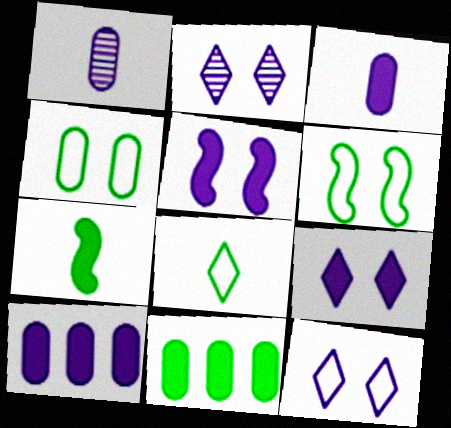[[2, 9, 12]]